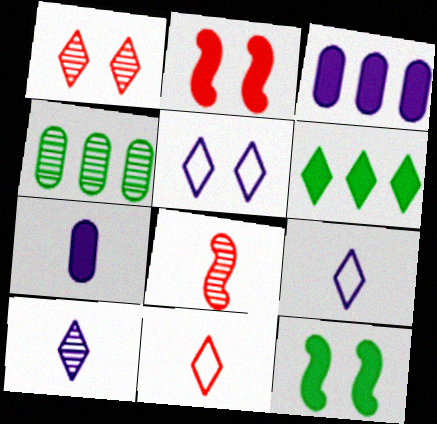[[1, 6, 9], 
[2, 4, 9], 
[2, 6, 7]]